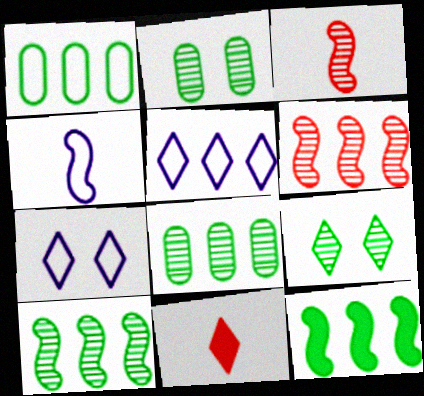[[5, 9, 11]]